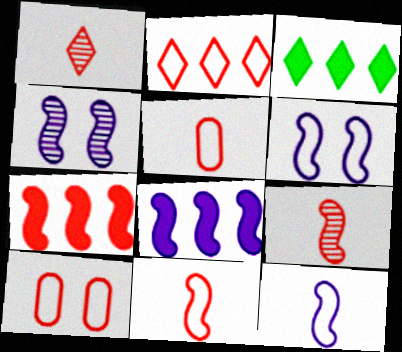[[1, 7, 10], 
[2, 10, 11], 
[3, 4, 5], 
[4, 8, 12]]